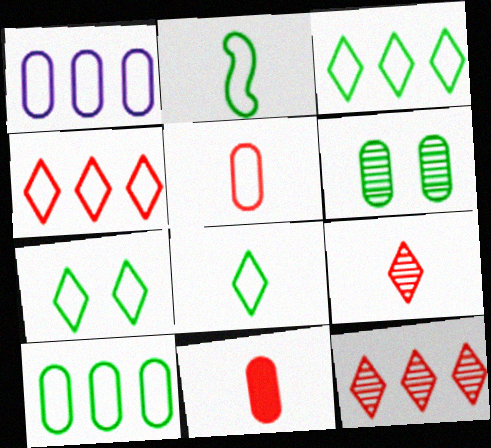[[1, 6, 11], 
[2, 7, 10], 
[3, 7, 8]]